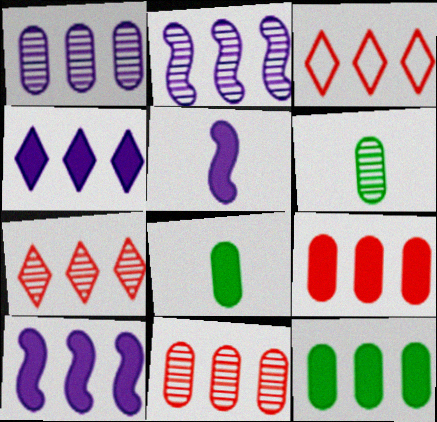[[2, 3, 12]]